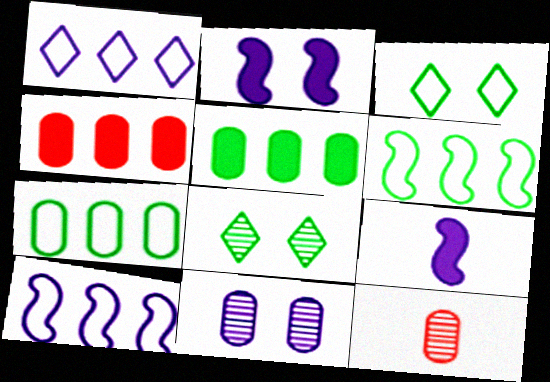[[1, 9, 11]]